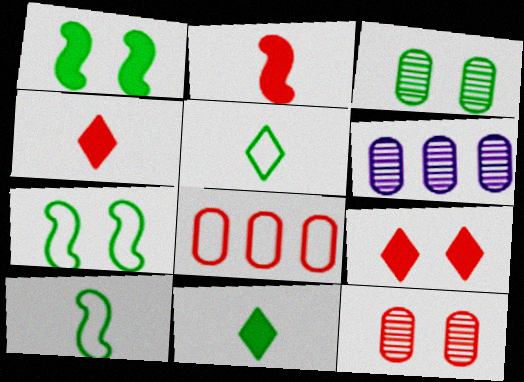[[4, 6, 7], 
[6, 9, 10]]